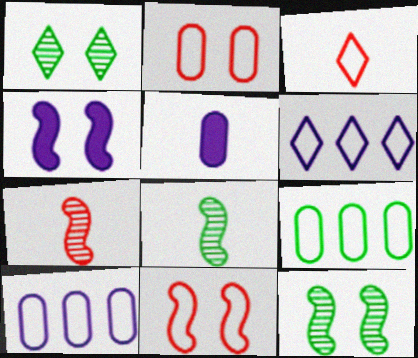[[1, 2, 4], 
[3, 5, 8], 
[4, 11, 12]]